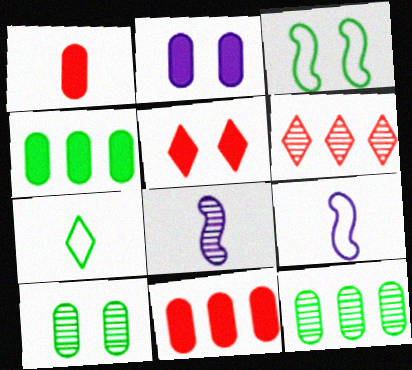[[1, 2, 4], 
[1, 7, 8], 
[5, 9, 12], 
[6, 8, 10]]